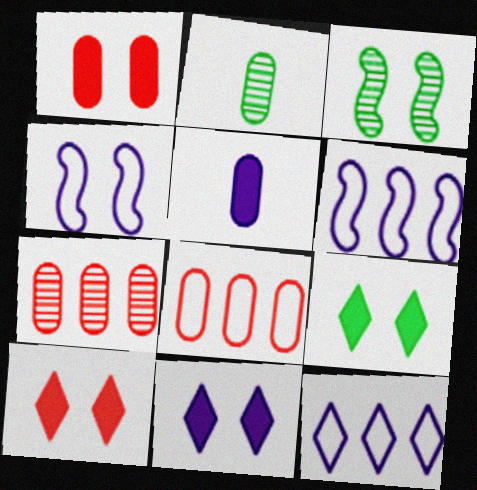[[2, 6, 10], 
[9, 10, 11]]